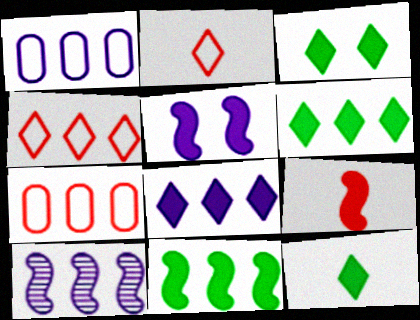[[1, 8, 10], 
[3, 6, 12], 
[5, 9, 11], 
[6, 7, 10]]